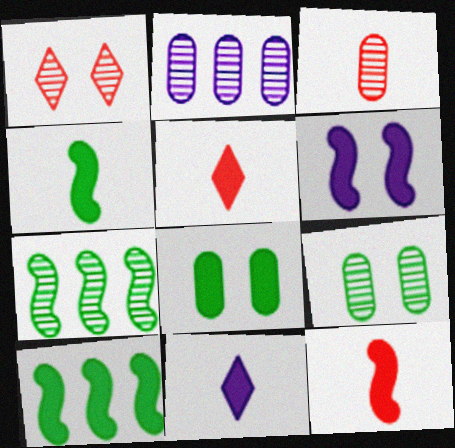[[2, 3, 9], 
[6, 10, 12]]